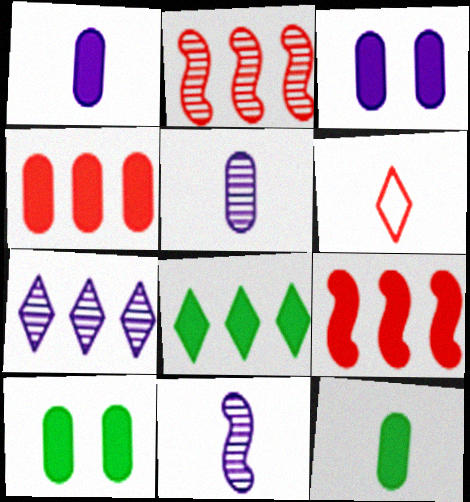[[1, 4, 10], 
[3, 4, 12], 
[6, 11, 12]]